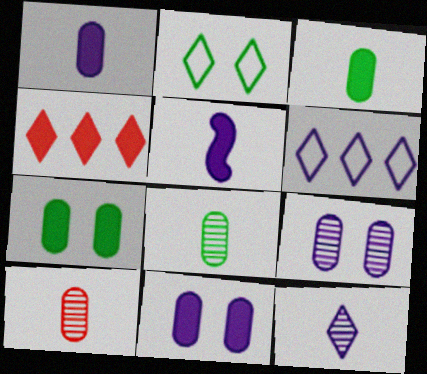[[2, 4, 12], 
[4, 5, 7], 
[5, 6, 9]]